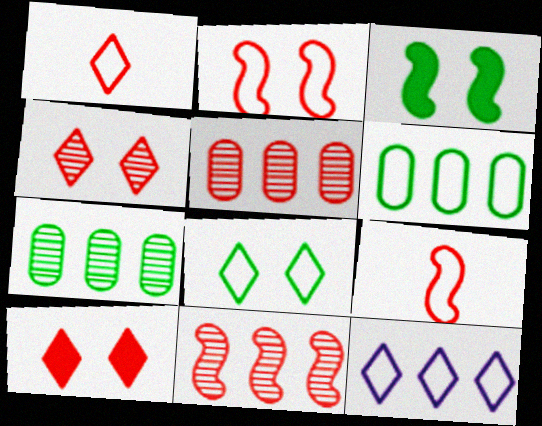[[1, 8, 12], 
[5, 9, 10]]